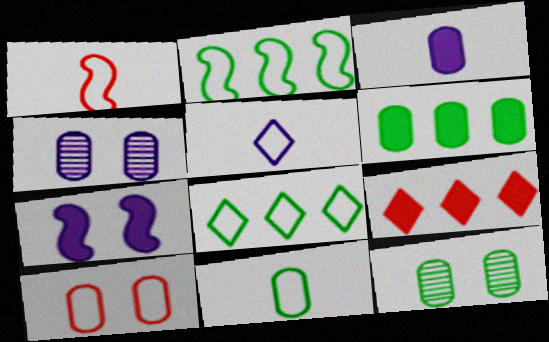[[1, 5, 11], 
[2, 5, 10], 
[6, 11, 12]]